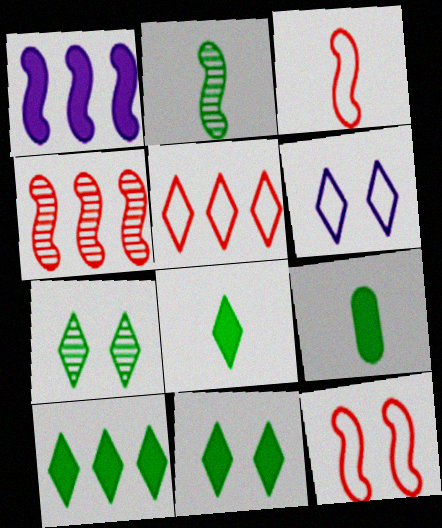[[1, 2, 12], 
[4, 6, 9], 
[8, 10, 11]]